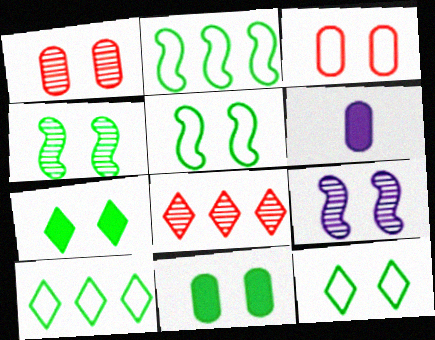[[3, 7, 9], 
[4, 11, 12], 
[5, 6, 8]]